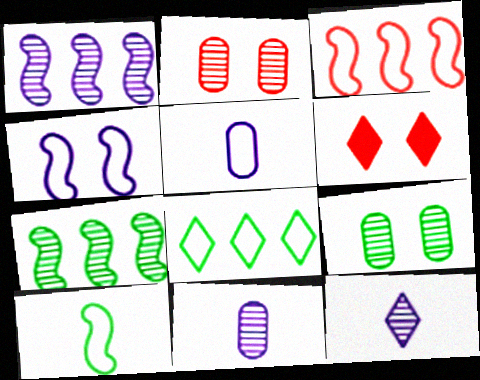[[2, 7, 12], 
[3, 4, 10], 
[4, 6, 9], 
[5, 6, 7], 
[6, 8, 12]]